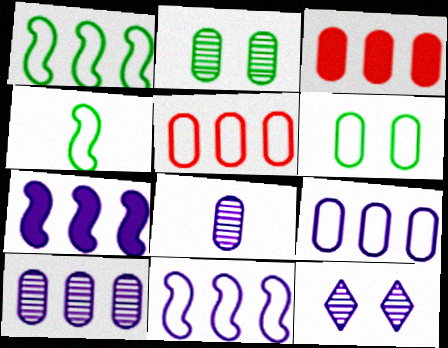[[3, 4, 12], 
[3, 6, 8]]